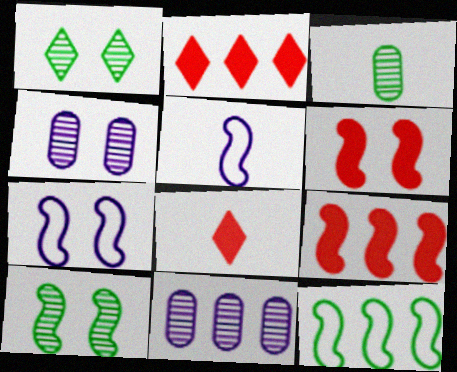[[2, 3, 7], 
[2, 11, 12], 
[3, 5, 8], 
[4, 8, 12], 
[5, 9, 10], 
[6, 7, 10]]